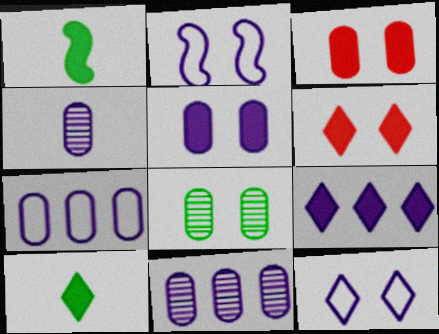[[1, 3, 9], 
[2, 4, 9], 
[2, 6, 8], 
[4, 5, 7], 
[6, 9, 10]]